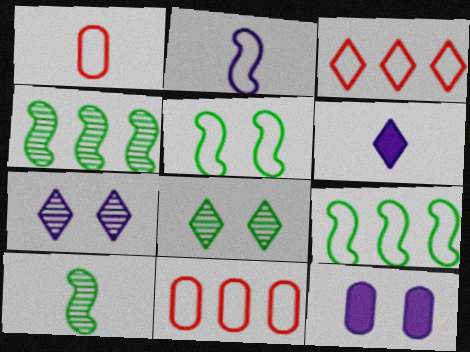[[1, 6, 10], 
[3, 6, 8], 
[3, 10, 12]]